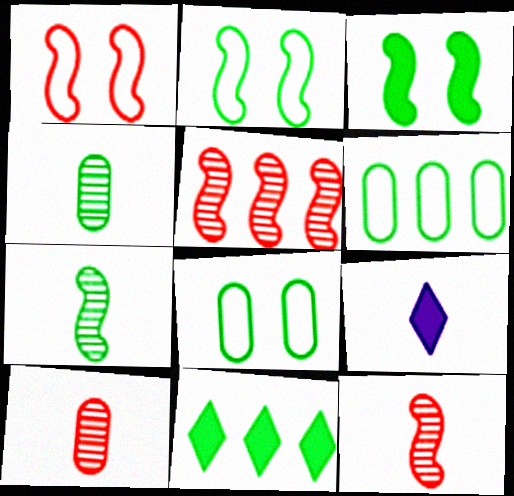[[2, 4, 11], 
[5, 8, 9], 
[7, 8, 11]]